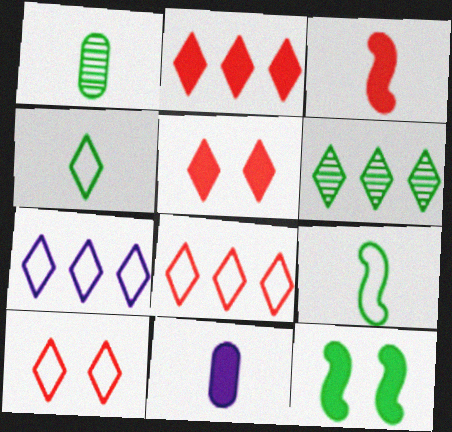[[2, 6, 7], 
[2, 11, 12], 
[4, 7, 10]]